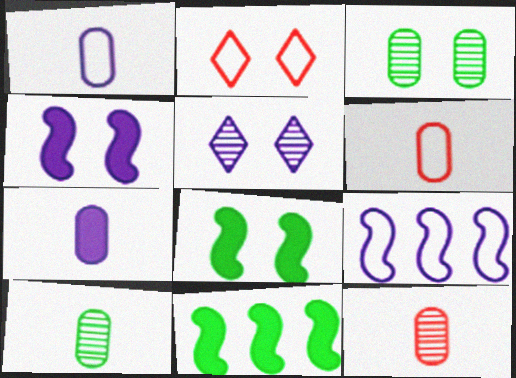[[2, 3, 4], 
[5, 6, 11], 
[5, 7, 9], 
[6, 7, 10]]